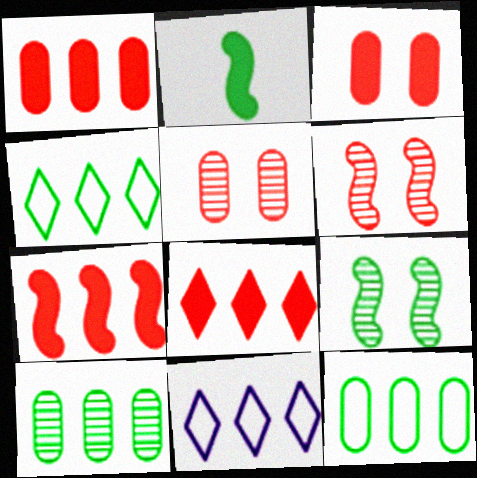[[1, 7, 8], 
[2, 5, 11], 
[7, 10, 11]]